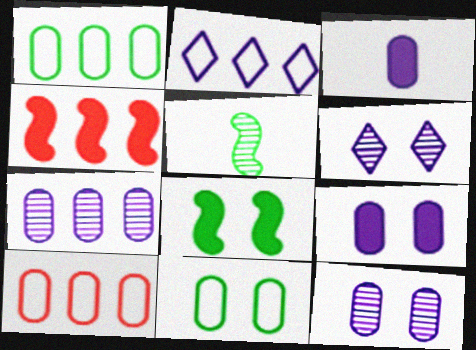[]